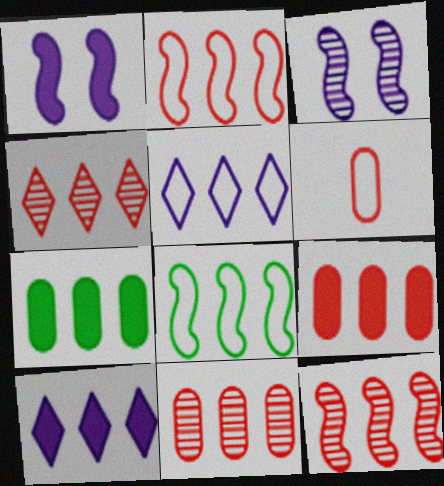[[2, 4, 9], 
[4, 11, 12], 
[5, 7, 12], 
[8, 10, 11]]